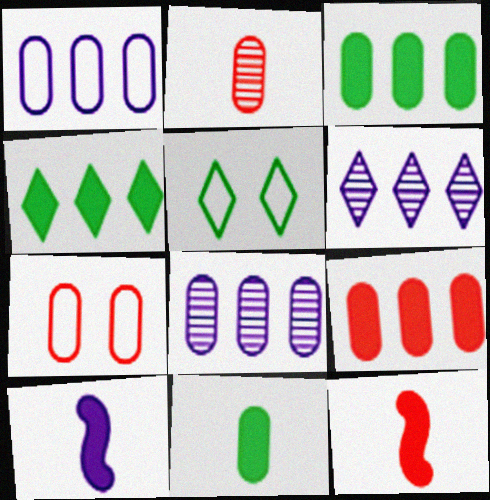[[2, 7, 9], 
[5, 8, 12], 
[7, 8, 11]]